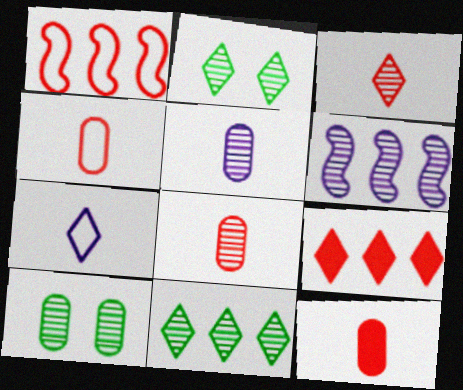[[2, 6, 8], 
[2, 7, 9], 
[3, 6, 10], 
[4, 8, 12]]